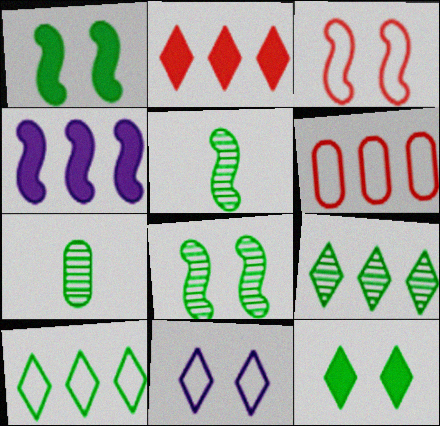[[1, 7, 10], 
[3, 4, 5], 
[4, 6, 9], 
[7, 8, 9]]